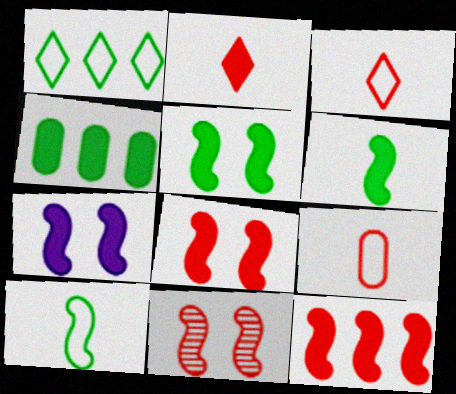[[2, 4, 7], 
[5, 7, 8], 
[6, 7, 12]]